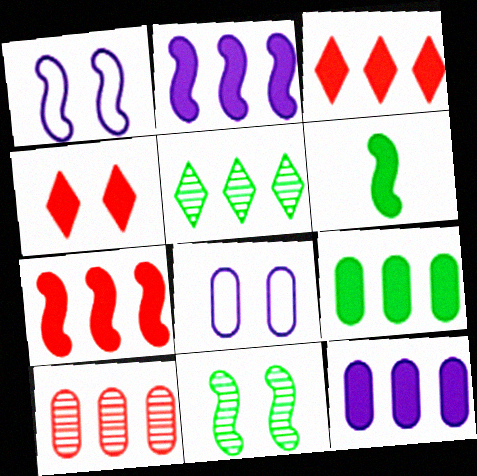[[2, 3, 9], 
[4, 6, 12], 
[4, 8, 11]]